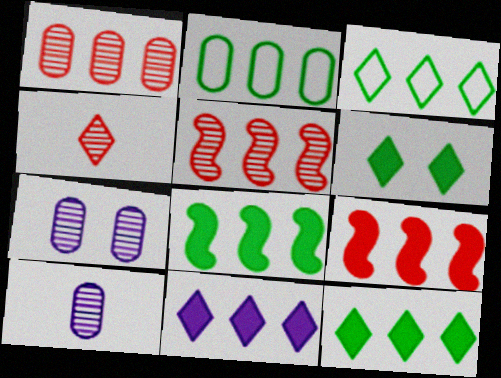[[2, 5, 11]]